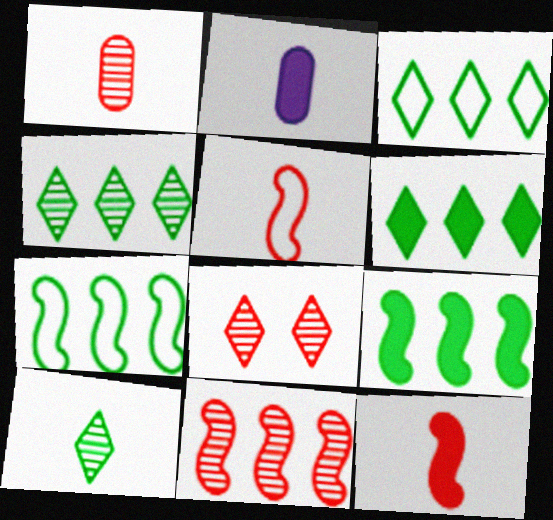[[1, 8, 11], 
[2, 5, 10], 
[2, 7, 8], 
[3, 4, 6]]